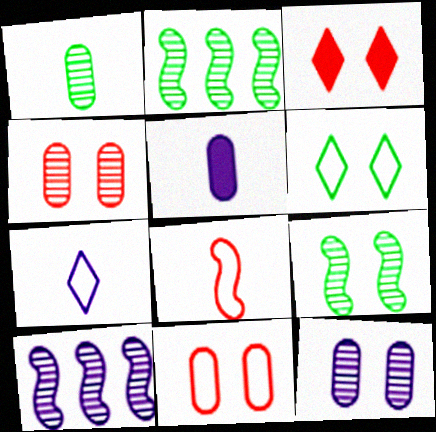[]